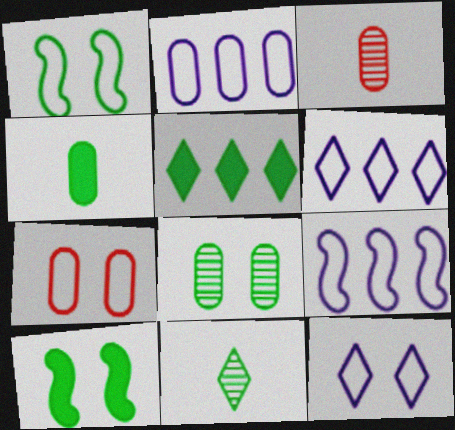[[1, 7, 12], 
[2, 6, 9], 
[3, 6, 10], 
[4, 5, 10]]